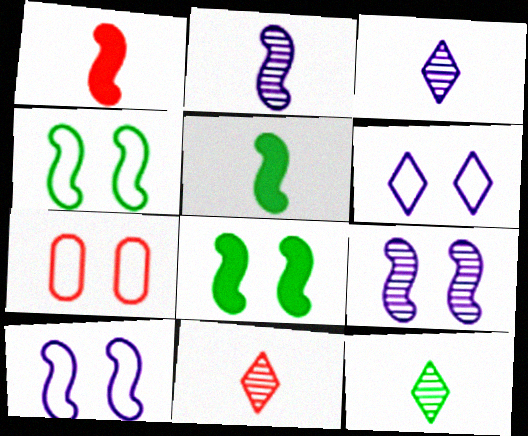[[3, 11, 12], 
[4, 6, 7]]